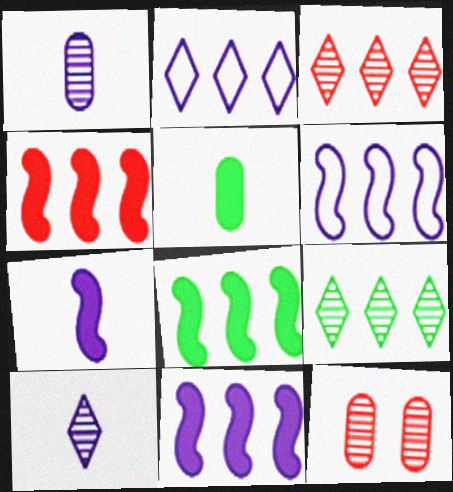[[4, 8, 11]]